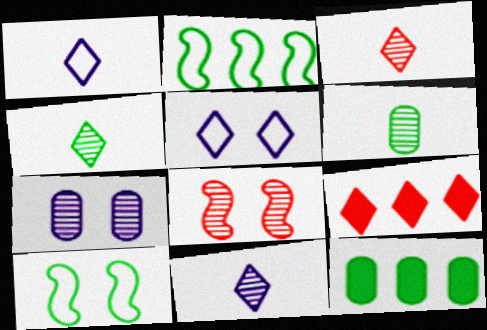[[1, 8, 12], 
[3, 4, 11], 
[4, 5, 9], 
[4, 10, 12]]